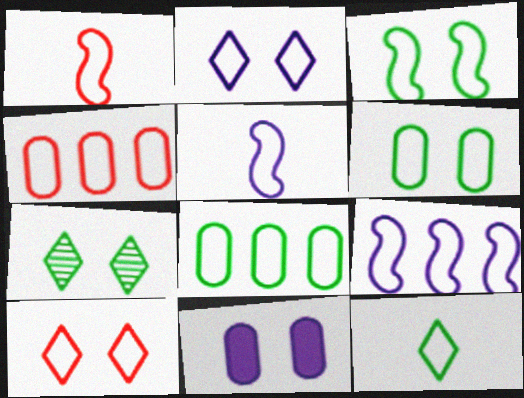[[1, 2, 8], 
[1, 3, 9], 
[1, 4, 10], 
[3, 8, 12], 
[5, 8, 10]]